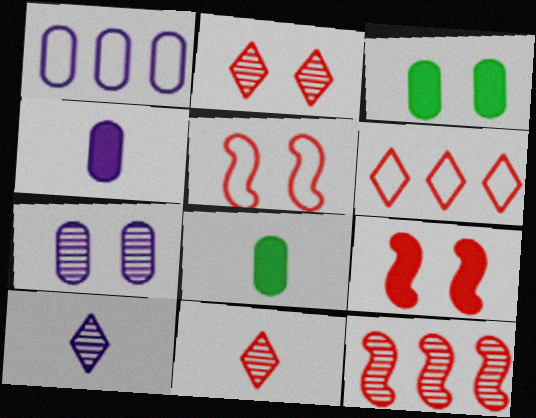[[1, 4, 7]]